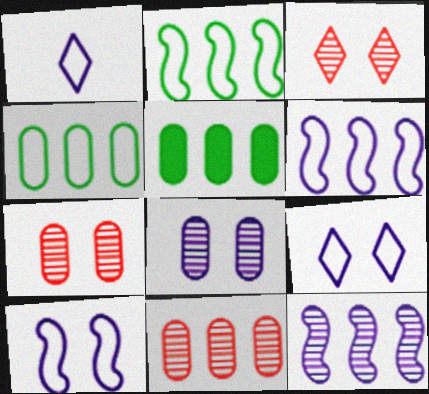[]